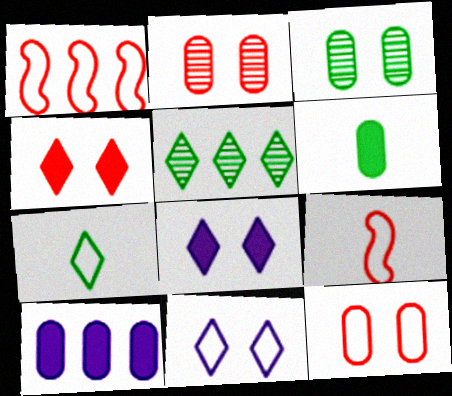[[1, 5, 10]]